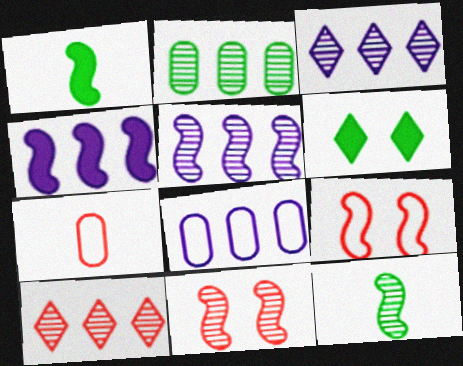[[1, 5, 9], 
[2, 5, 10], 
[3, 4, 8], 
[4, 9, 12], 
[5, 6, 7], 
[5, 11, 12]]